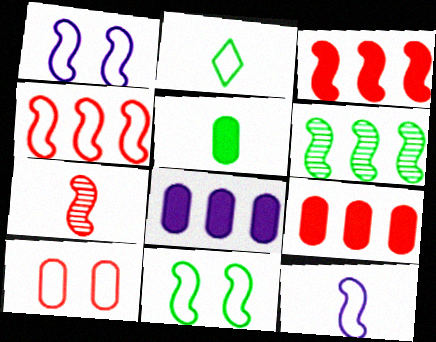[[4, 11, 12]]